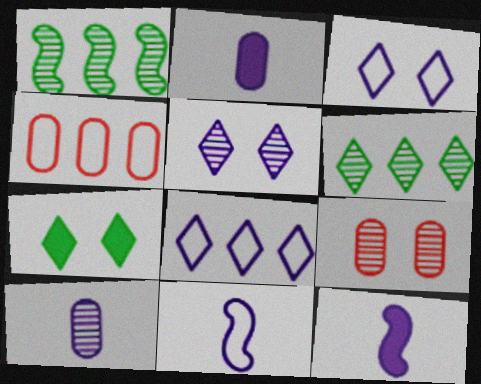[]